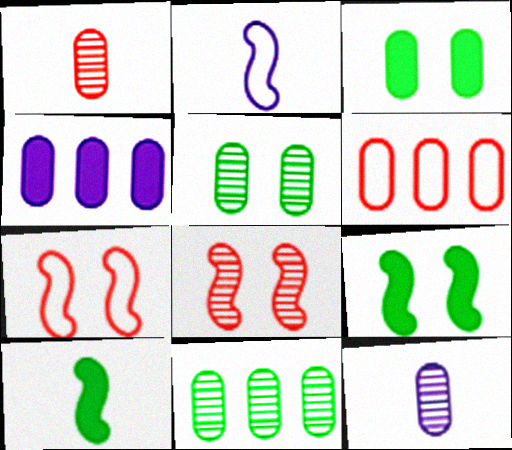[[3, 6, 12], 
[4, 6, 11]]